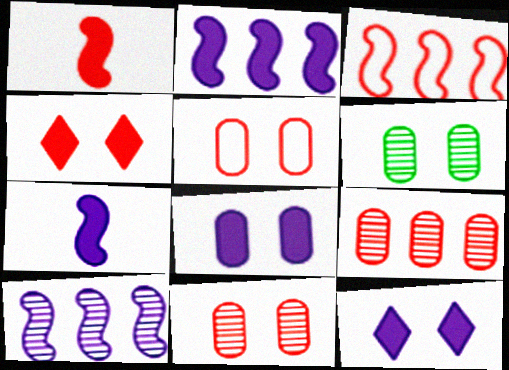[[5, 6, 8]]